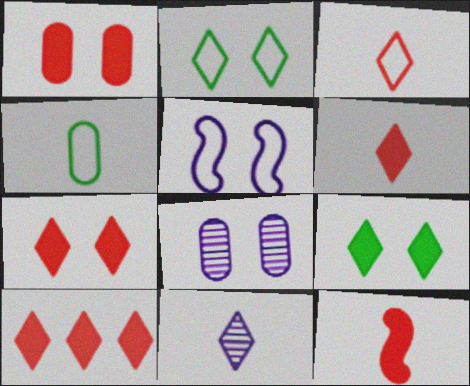[[1, 10, 12], 
[2, 10, 11], 
[4, 11, 12], 
[6, 7, 10]]